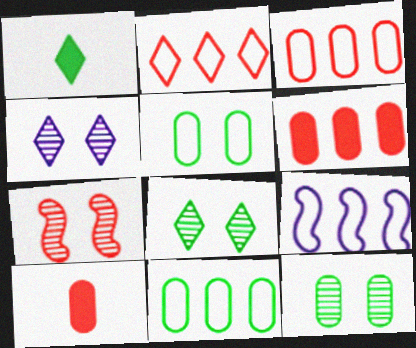[[1, 2, 4], 
[2, 7, 10], 
[2, 9, 11], 
[4, 7, 12], 
[8, 9, 10]]